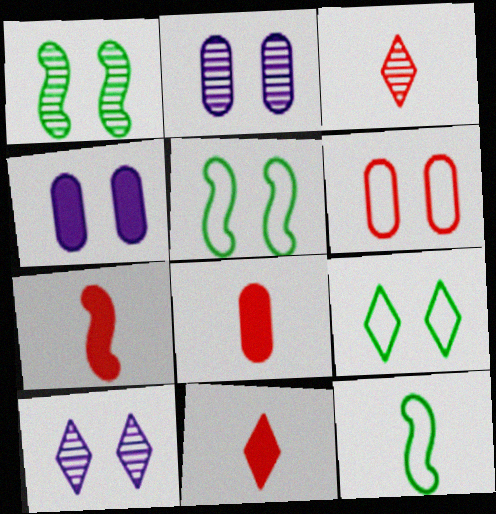[[7, 8, 11]]